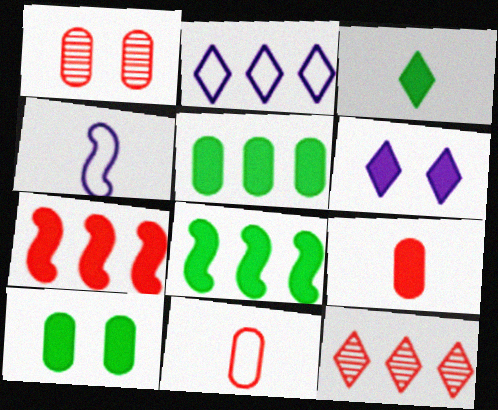[[3, 8, 10], 
[4, 10, 12], 
[6, 8, 9]]